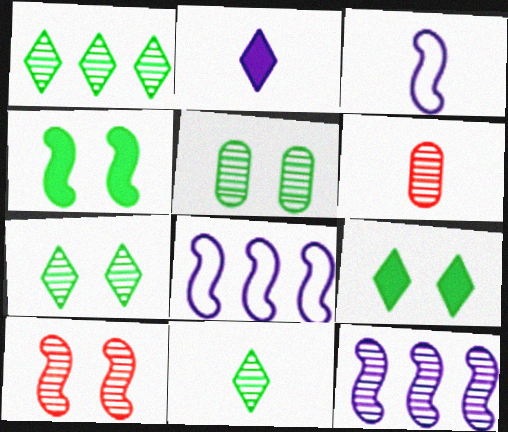[[1, 7, 11], 
[6, 7, 12], 
[6, 8, 9]]